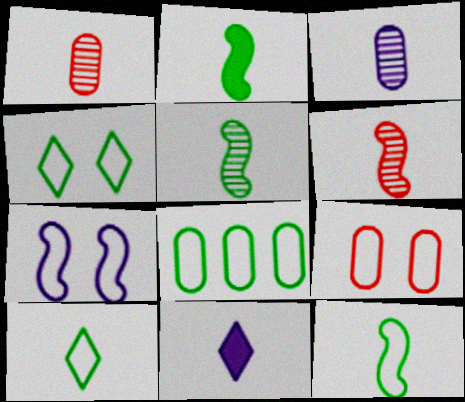[[1, 11, 12], 
[2, 5, 12], 
[4, 7, 9], 
[4, 8, 12]]